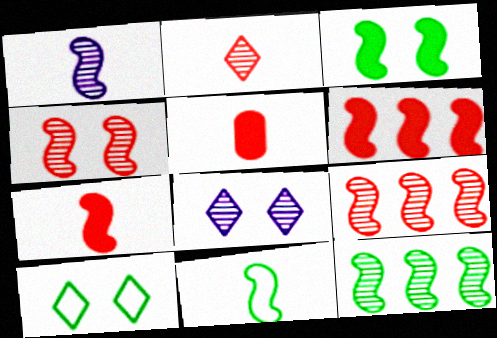[[1, 4, 12], 
[1, 7, 11], 
[3, 11, 12]]